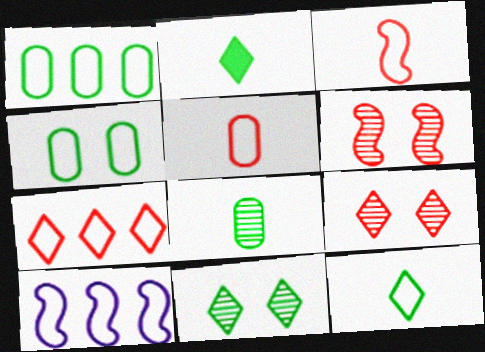[[1, 7, 10]]